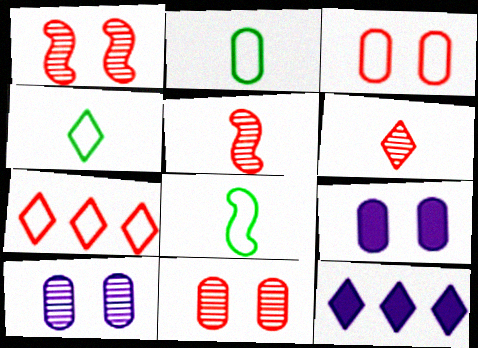[[1, 2, 12], 
[2, 4, 8], 
[8, 11, 12]]